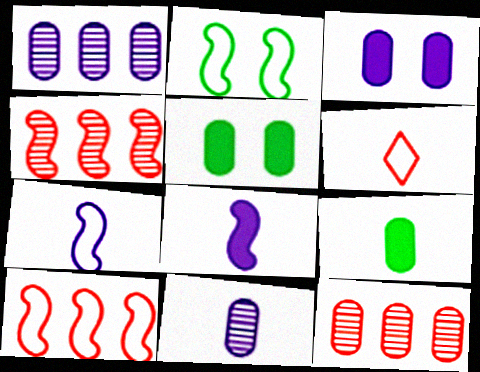[[2, 4, 8], 
[2, 7, 10]]